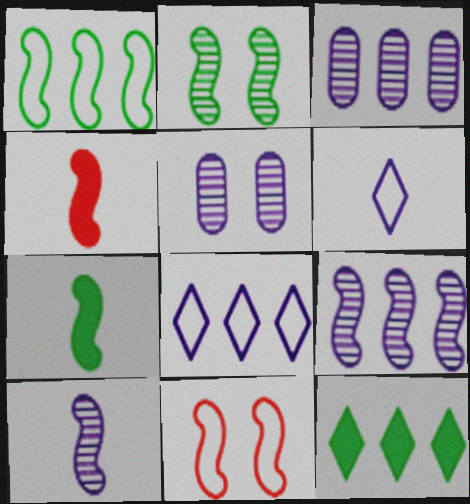[[1, 2, 7], 
[7, 9, 11]]